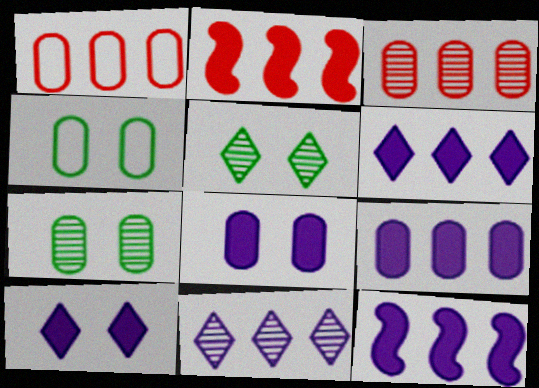[[6, 9, 12]]